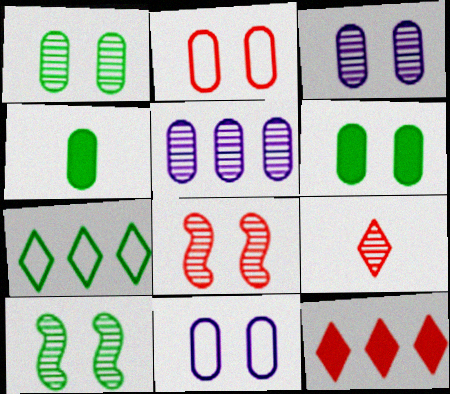[[2, 3, 6], 
[2, 4, 5], 
[4, 7, 10], 
[5, 9, 10]]